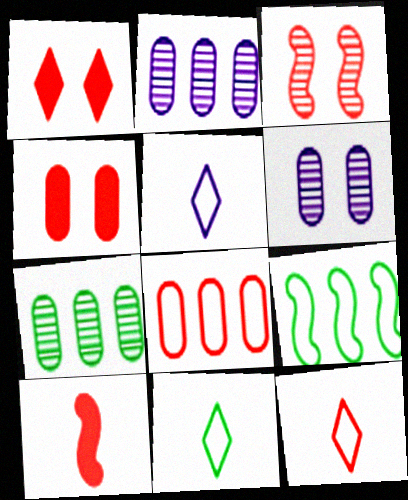[[5, 11, 12]]